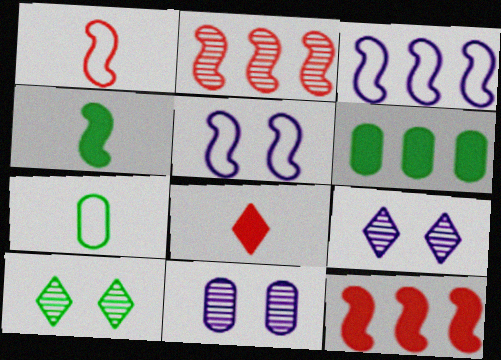[[1, 6, 9], 
[2, 4, 5], 
[7, 9, 12]]